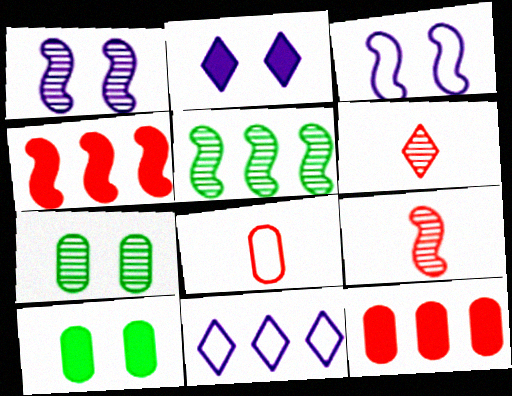[[1, 5, 9], 
[2, 5, 8], 
[5, 11, 12], 
[9, 10, 11]]